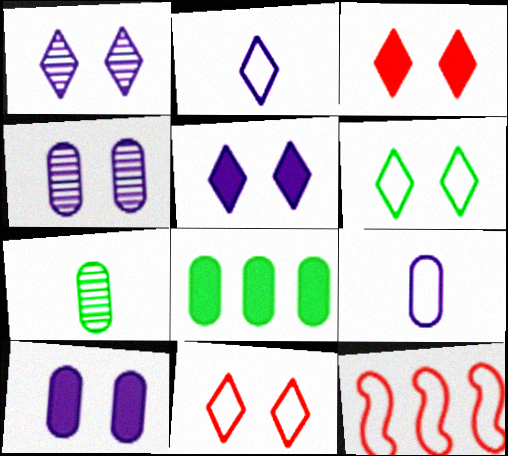[[1, 3, 6], 
[5, 7, 12], 
[6, 9, 12]]